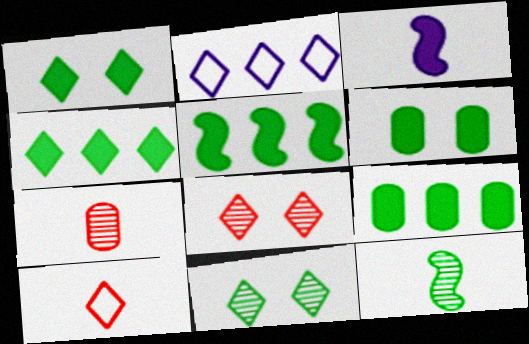[[4, 5, 9]]